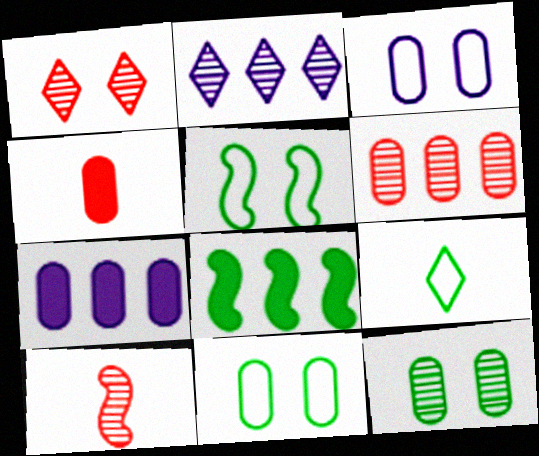[[1, 6, 10], 
[2, 4, 5], 
[2, 10, 12], 
[8, 9, 12]]